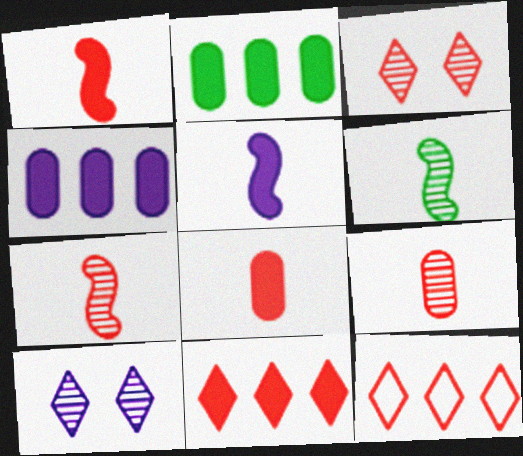[]